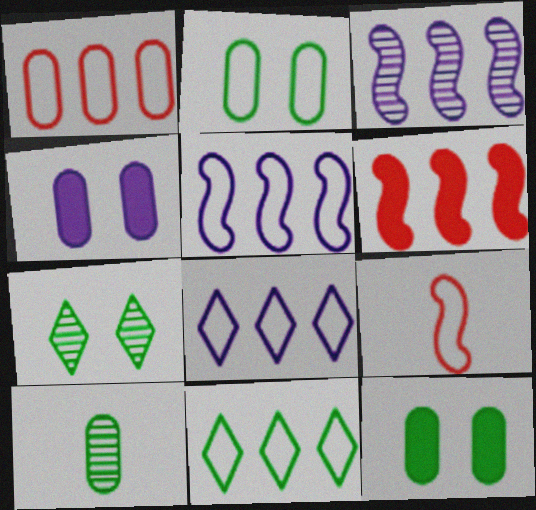[[1, 4, 10], 
[1, 5, 11], 
[2, 8, 9]]